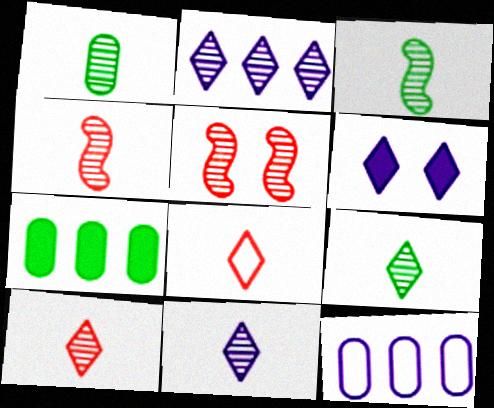[[1, 2, 5], 
[1, 3, 9], 
[1, 4, 11], 
[9, 10, 11]]